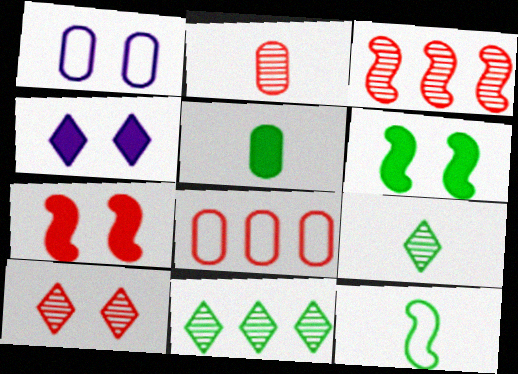[[1, 6, 10], 
[2, 3, 10], 
[5, 9, 12]]